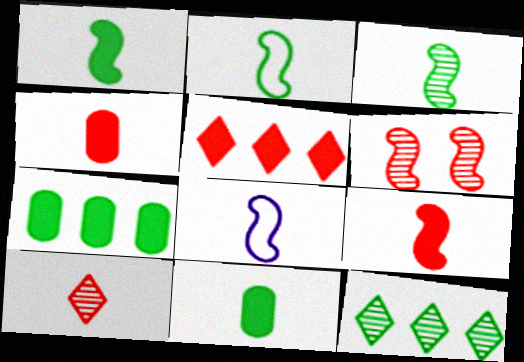[[1, 2, 3], 
[3, 8, 9], 
[8, 10, 11]]